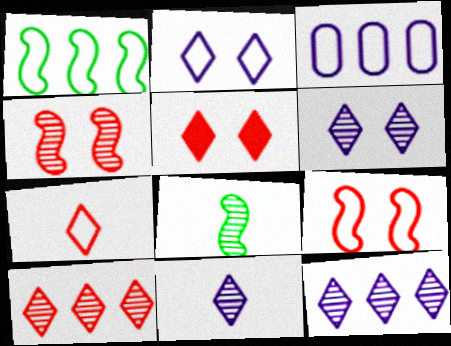[[3, 5, 8], 
[5, 7, 10], 
[6, 11, 12]]